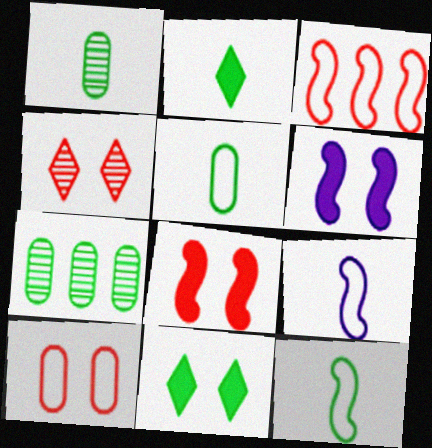[[1, 2, 12], 
[4, 8, 10], 
[7, 11, 12]]